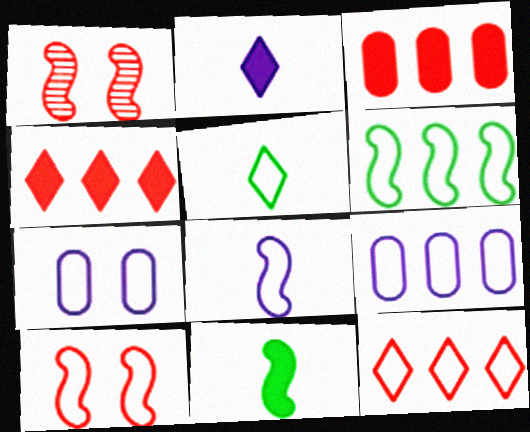[[5, 9, 10], 
[6, 8, 10], 
[6, 9, 12]]